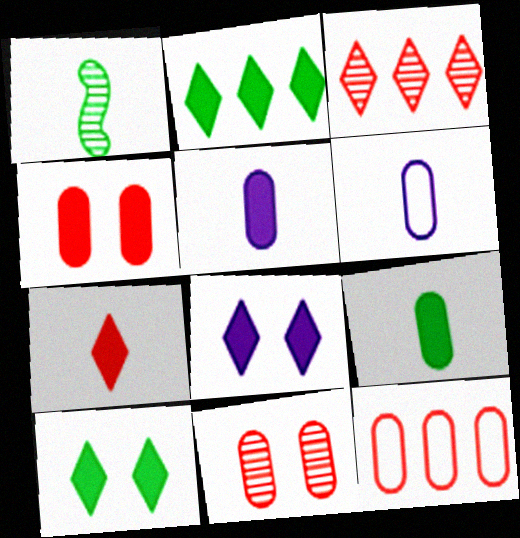[[1, 6, 7], 
[1, 8, 12], 
[2, 7, 8]]